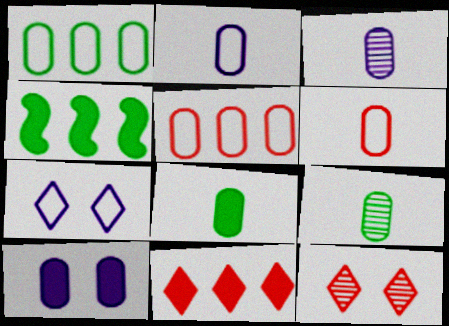[[2, 4, 12], 
[3, 6, 8], 
[5, 9, 10]]